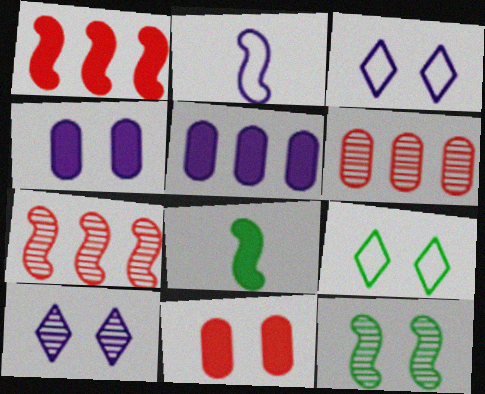[[1, 2, 12], 
[2, 5, 10], 
[3, 6, 8], 
[3, 11, 12]]